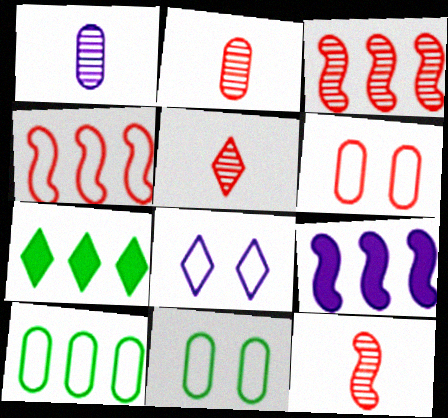[[1, 8, 9], 
[2, 5, 12], 
[5, 7, 8], 
[5, 9, 11]]